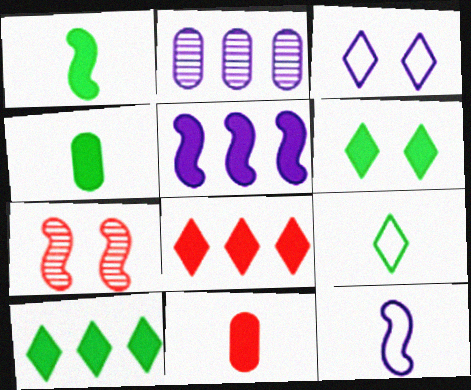[[5, 6, 11]]